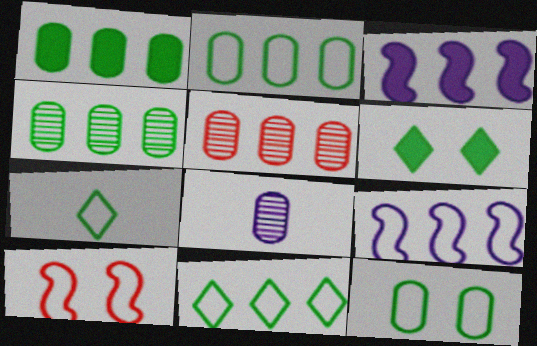[[1, 2, 4], 
[3, 5, 11]]